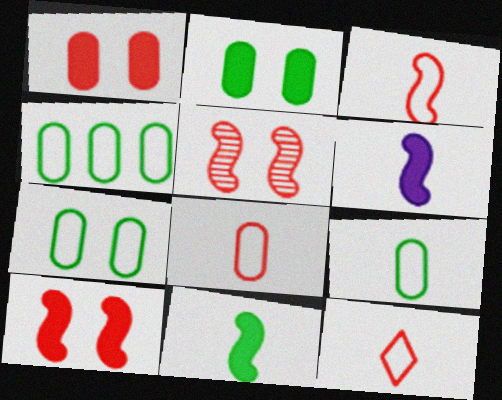[[3, 8, 12], 
[4, 7, 9]]